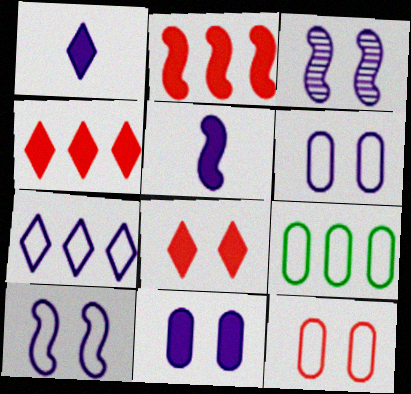[]